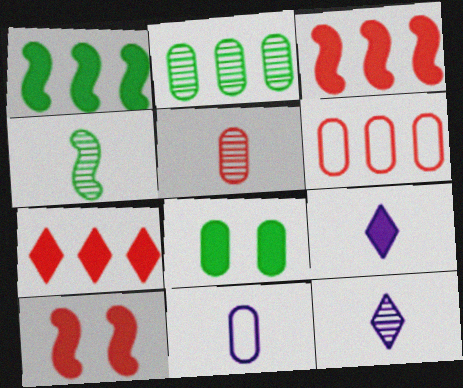[[3, 8, 9], 
[4, 5, 12]]